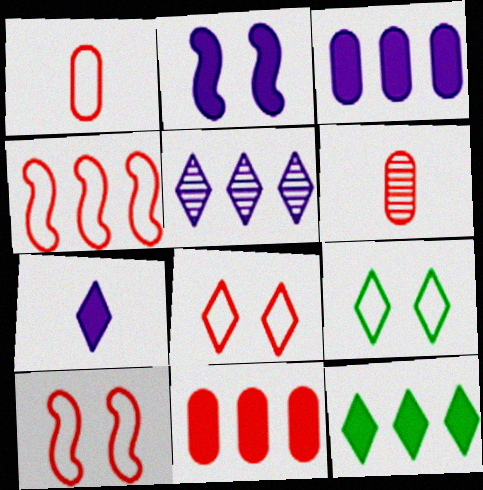[[1, 4, 8], 
[2, 3, 7]]